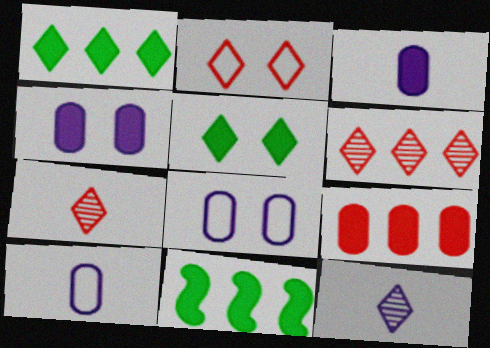[[1, 2, 12], 
[7, 8, 11]]